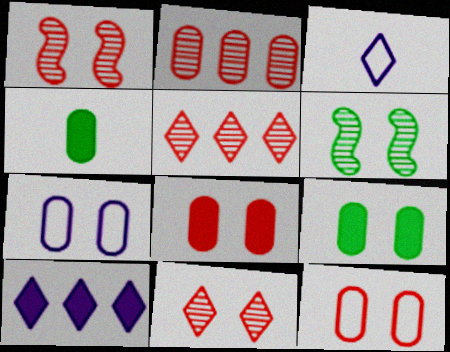[[2, 4, 7]]